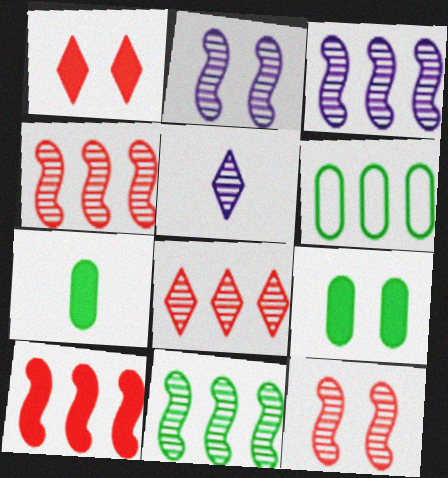[[3, 4, 11]]